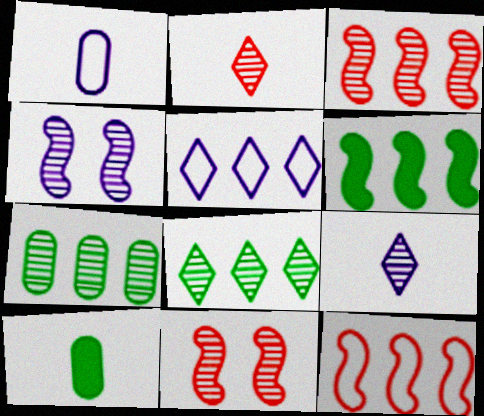[[2, 4, 7], 
[5, 10, 11], 
[7, 9, 11]]